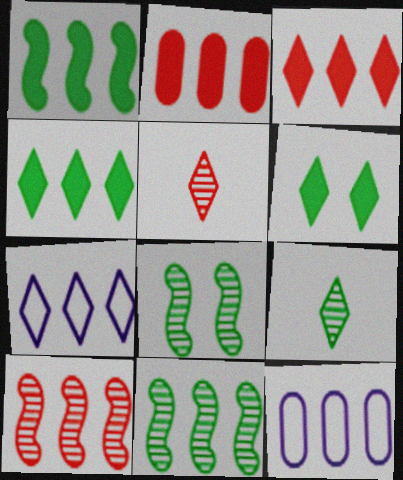[[2, 7, 11], 
[3, 11, 12], 
[4, 10, 12], 
[5, 6, 7]]